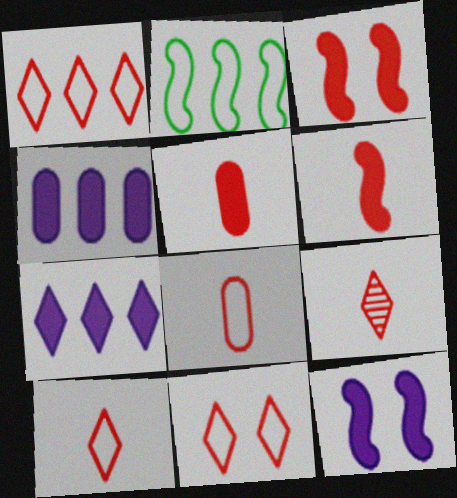[[1, 10, 11], 
[6, 8, 9]]